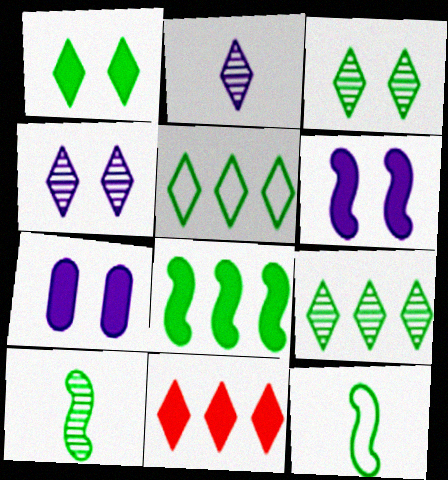[]